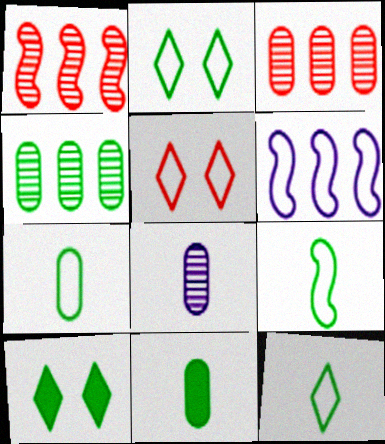[[4, 9, 10], 
[5, 6, 7], 
[7, 9, 12]]